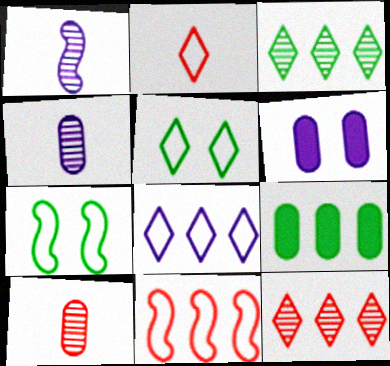[[1, 6, 8], 
[2, 5, 8]]